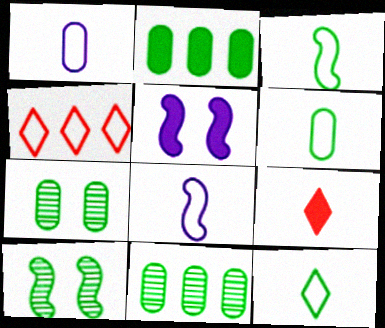[[2, 5, 9], 
[2, 6, 7], 
[2, 10, 12], 
[3, 6, 12]]